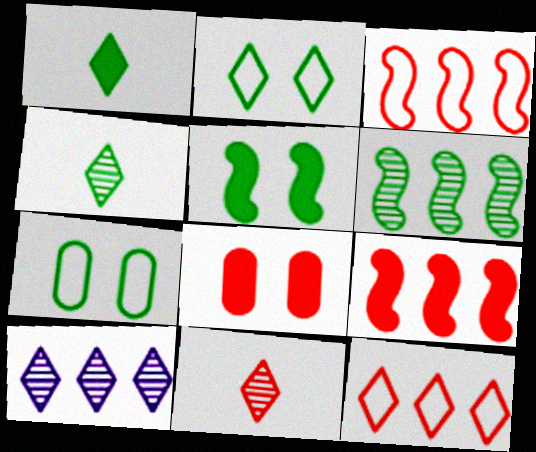[[1, 6, 7], 
[3, 8, 11]]